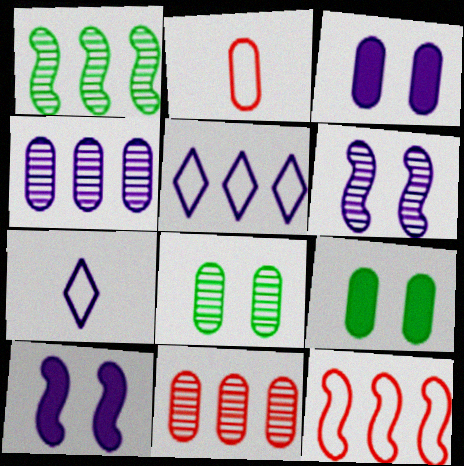[[2, 4, 9], 
[4, 7, 10]]